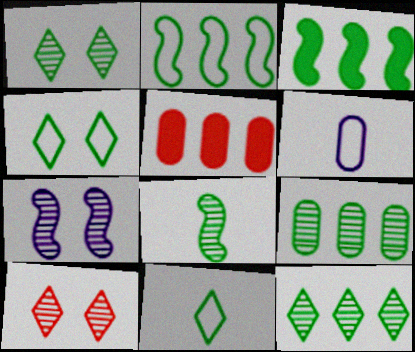[[1, 8, 9], 
[3, 6, 10], 
[5, 7, 11]]